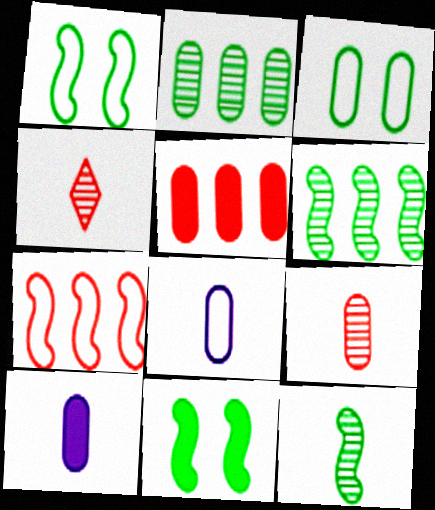[]